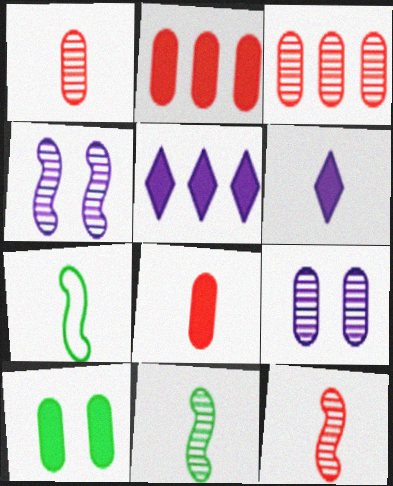[[1, 6, 7]]